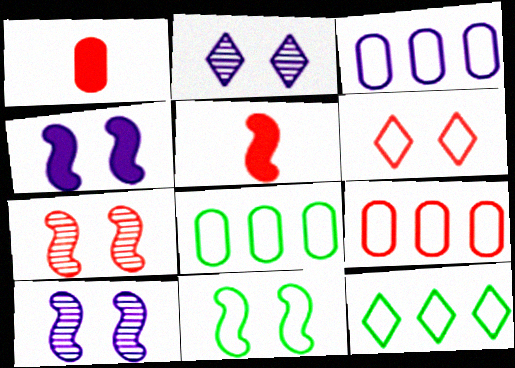[[1, 10, 12], 
[2, 5, 8], 
[3, 8, 9], 
[4, 7, 11]]